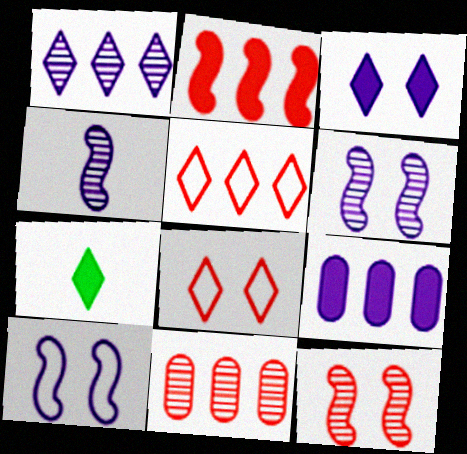[[1, 7, 8], 
[2, 5, 11], 
[7, 10, 11]]